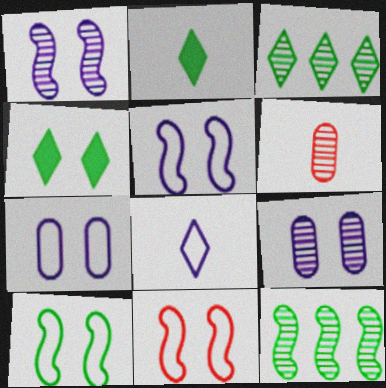[[1, 3, 6], 
[4, 9, 11], 
[5, 10, 11]]